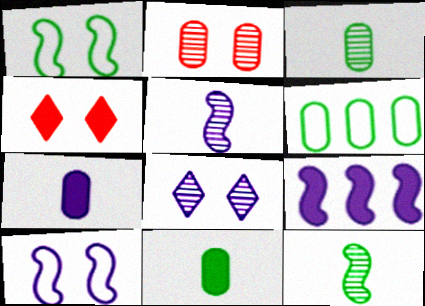[[2, 6, 7], 
[4, 5, 6], 
[4, 9, 11], 
[5, 9, 10]]